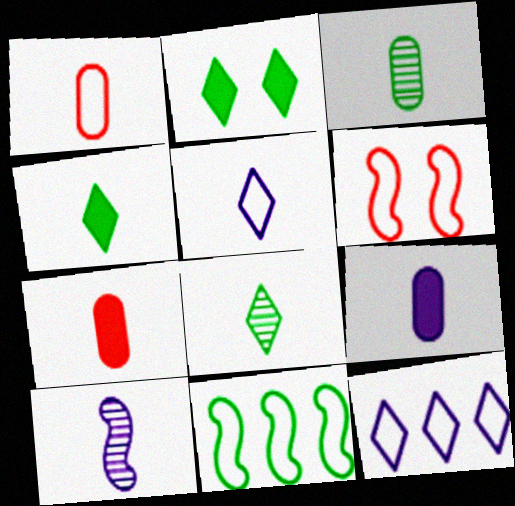[[1, 3, 9], 
[1, 4, 10], 
[2, 3, 11], 
[5, 9, 10]]